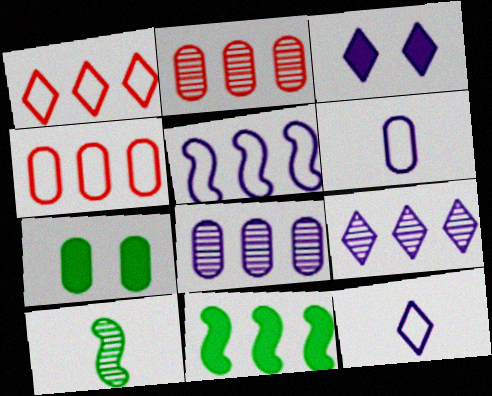[[1, 8, 11], 
[2, 6, 7], 
[3, 4, 10], 
[3, 9, 12], 
[4, 9, 11]]